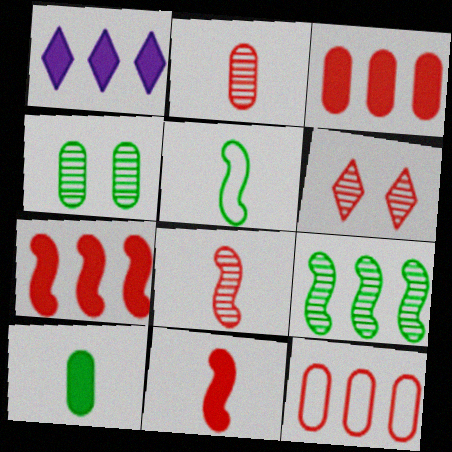[[1, 9, 12], 
[6, 11, 12]]